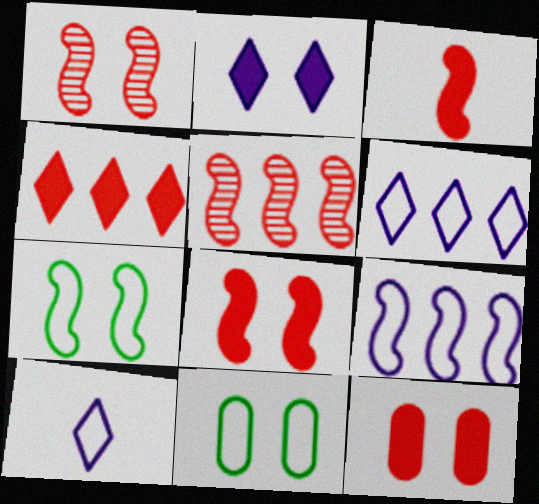[[1, 2, 11], 
[3, 4, 12]]